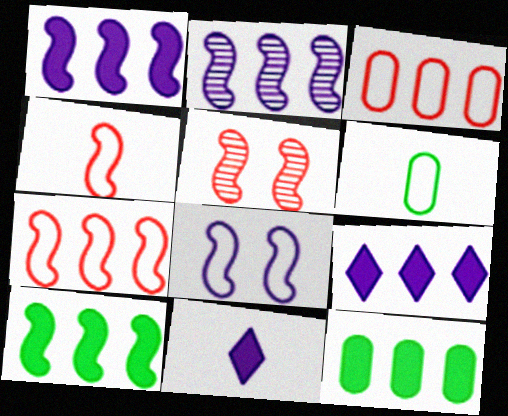[[2, 7, 10], 
[5, 6, 9]]